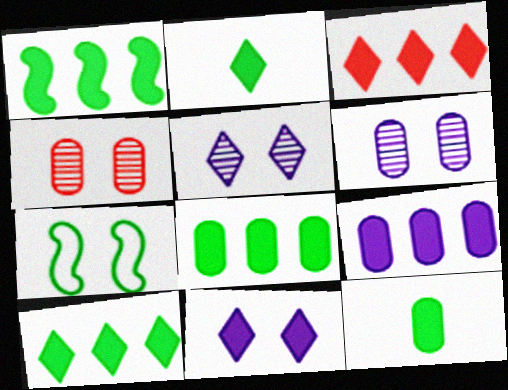[[1, 3, 9], 
[1, 8, 10], 
[2, 3, 11], 
[4, 7, 11]]